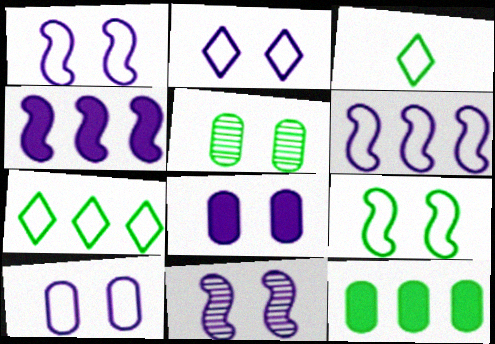[[1, 2, 10], 
[2, 8, 11]]